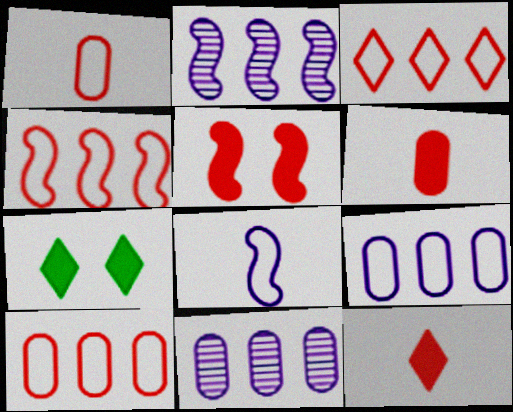[[1, 2, 7], 
[3, 4, 10]]